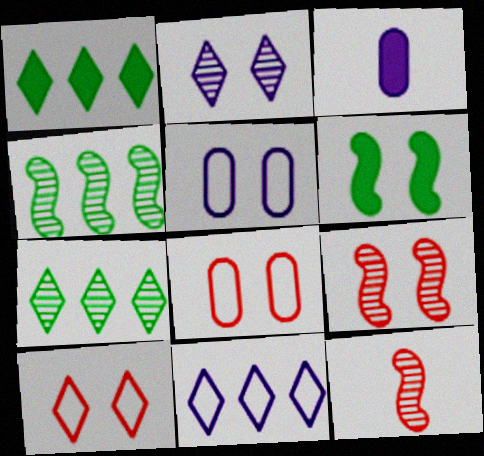[[1, 5, 12], 
[2, 6, 8], 
[3, 4, 10]]